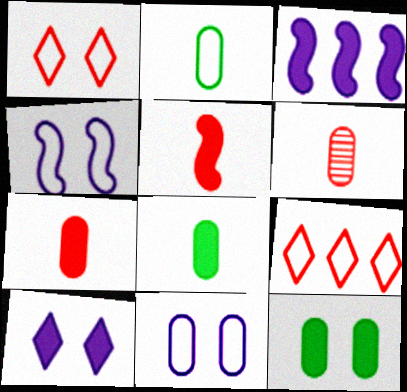[[2, 4, 9]]